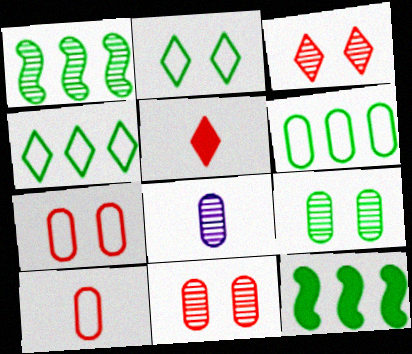[[1, 3, 8]]